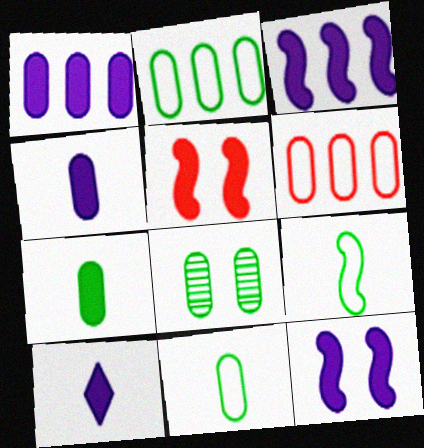[[1, 10, 12], 
[2, 7, 8], 
[4, 6, 8]]